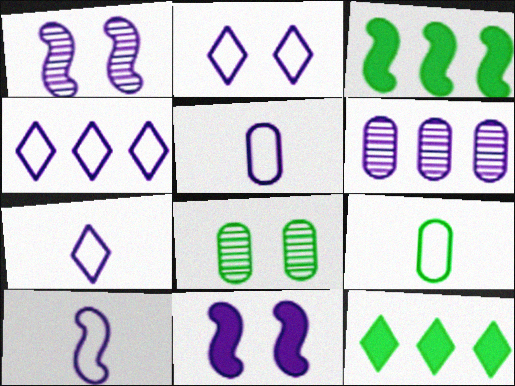[[2, 4, 7], 
[5, 7, 10], 
[6, 7, 11]]